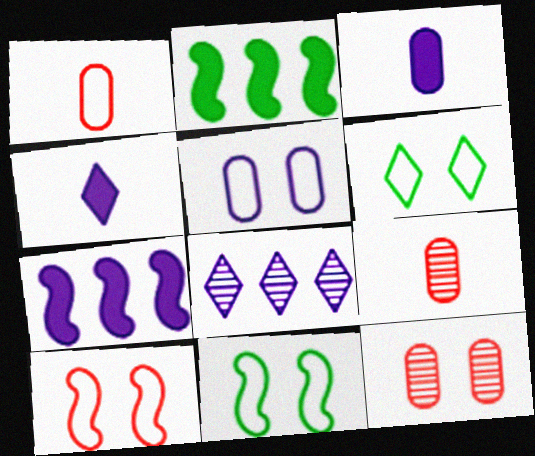[[5, 6, 10], 
[6, 7, 9]]